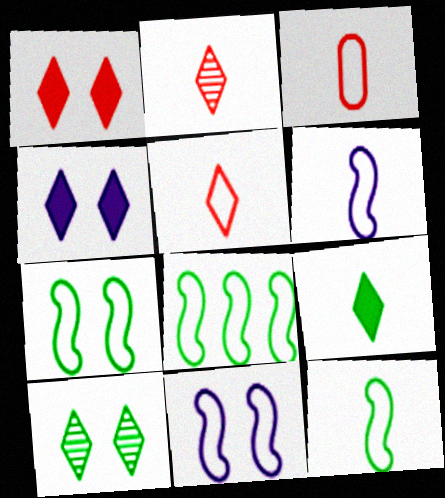[[7, 8, 12]]